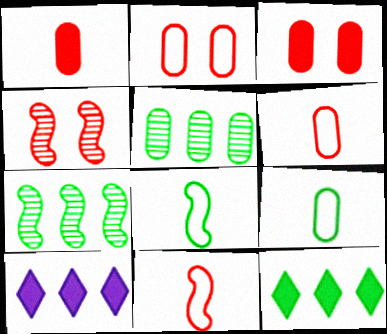[[4, 9, 10]]